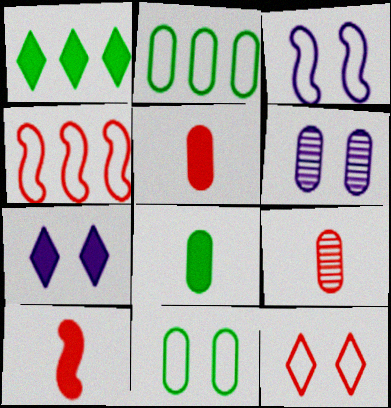[[1, 3, 9], 
[2, 5, 6], 
[3, 6, 7], 
[3, 11, 12]]